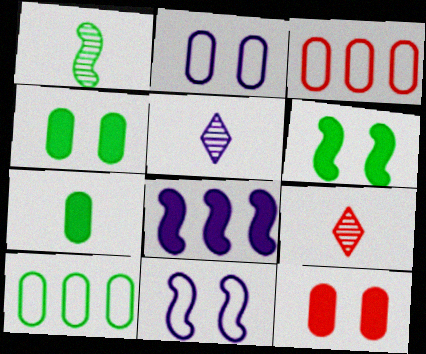[[2, 5, 8], 
[3, 5, 6]]